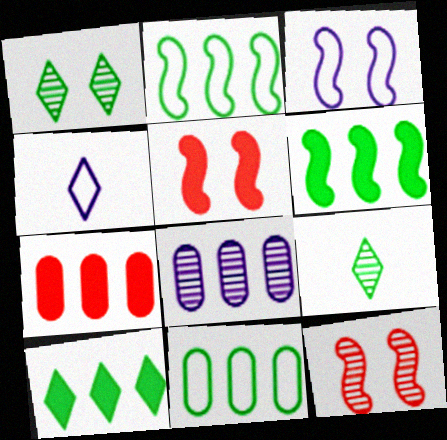[[3, 7, 9], 
[7, 8, 11], 
[8, 9, 12]]